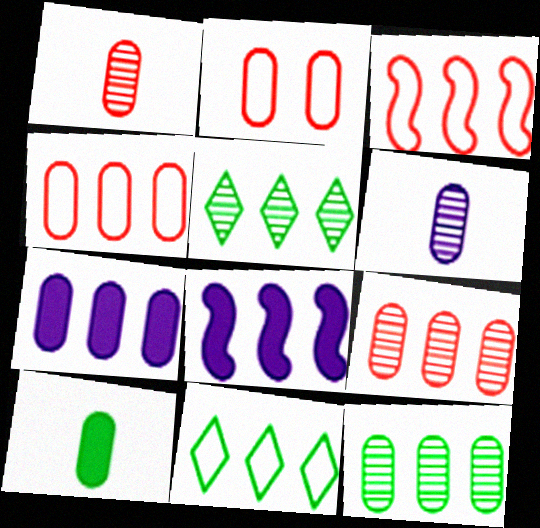[[3, 5, 7], 
[4, 5, 8], 
[4, 7, 12], 
[8, 9, 11]]